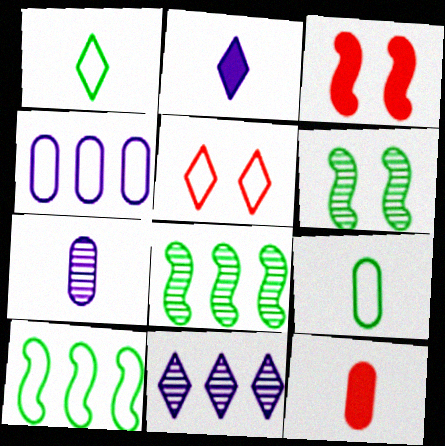[[3, 9, 11], 
[7, 9, 12]]